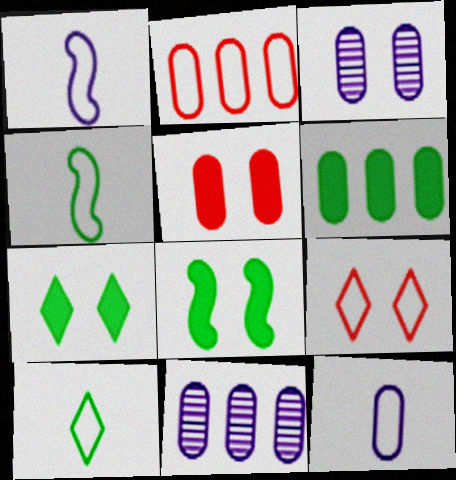[[2, 6, 11], 
[3, 8, 9]]